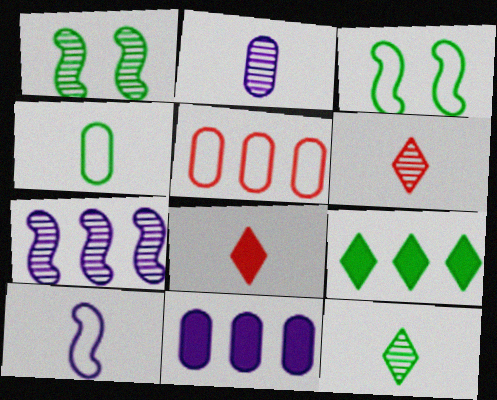[[1, 4, 9], 
[3, 6, 11], 
[5, 7, 9]]